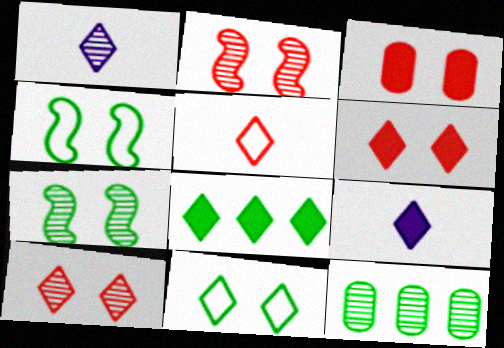[[1, 2, 12], 
[6, 8, 9]]